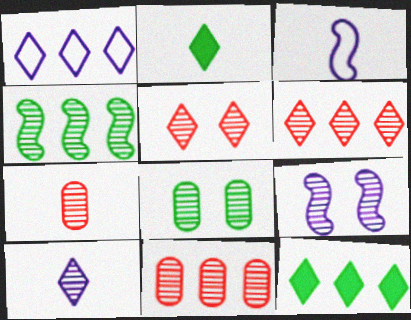[[1, 2, 5], 
[1, 6, 12], 
[2, 3, 7], 
[5, 8, 9]]